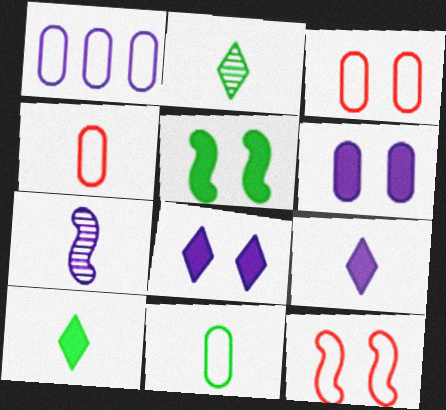[[1, 3, 11], 
[1, 7, 8], 
[4, 7, 10]]